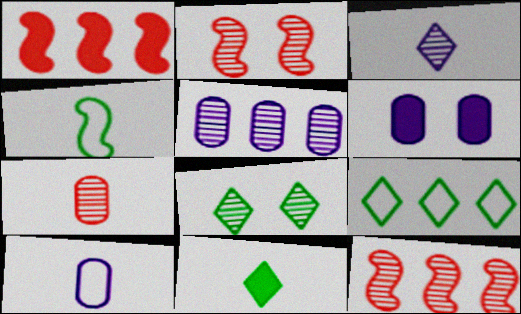[[1, 5, 9], 
[1, 6, 11], 
[1, 8, 10], 
[5, 6, 10], 
[8, 9, 11]]